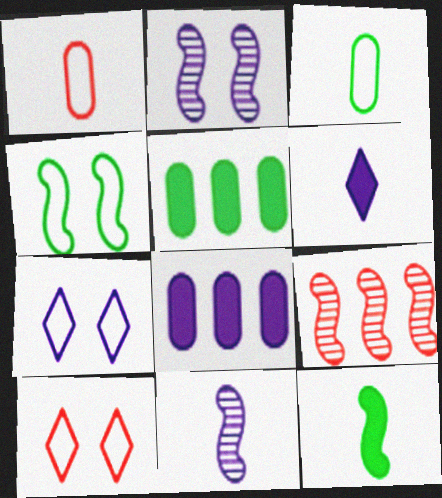[[5, 10, 11], 
[7, 8, 11]]